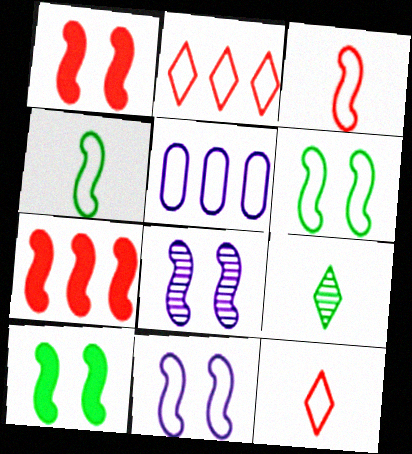[[1, 5, 9], 
[1, 6, 8], 
[4, 7, 8], 
[5, 6, 12]]